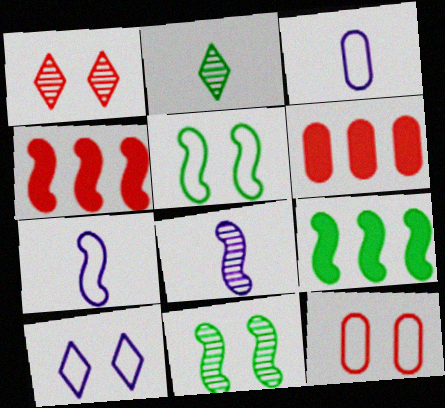[[1, 3, 9], 
[4, 5, 8], 
[4, 7, 11], 
[5, 10, 12]]